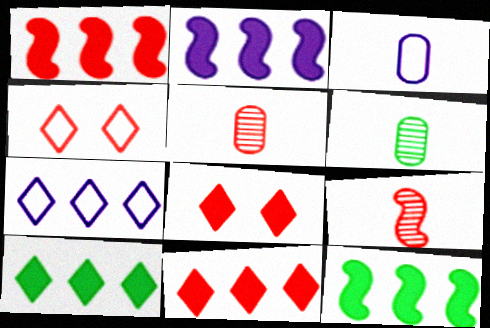[[1, 2, 12], 
[1, 4, 5], 
[2, 4, 6]]